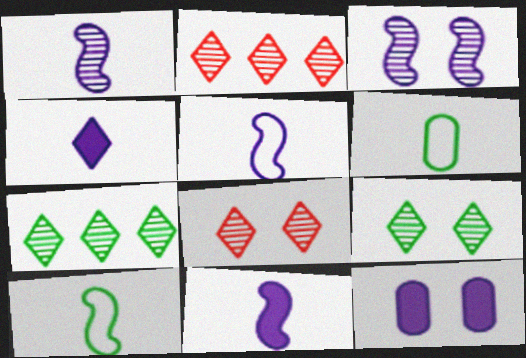[[1, 5, 11], 
[2, 10, 12]]